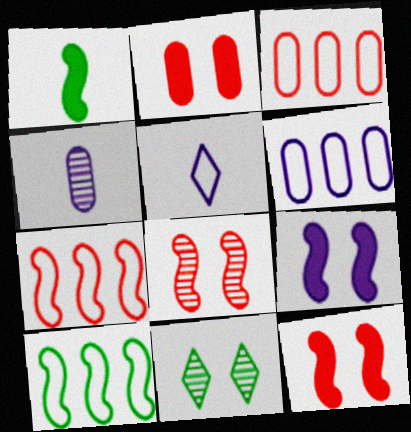[]